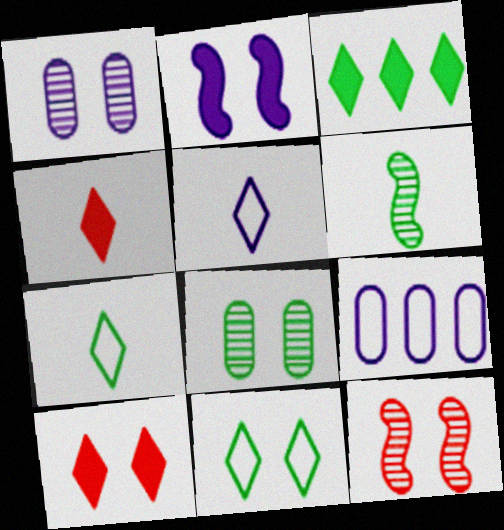[[6, 9, 10]]